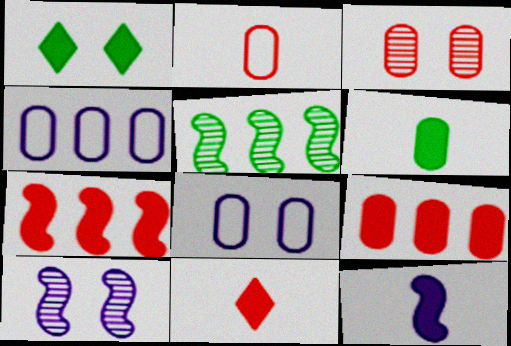[[1, 9, 12], 
[2, 3, 9], 
[3, 4, 6], 
[5, 8, 11], 
[6, 11, 12]]